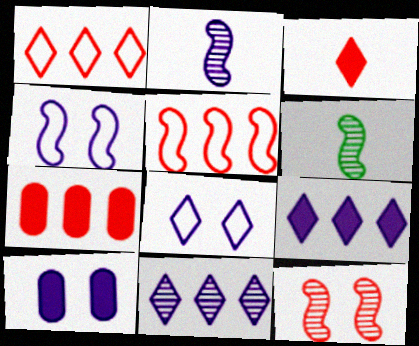[[1, 6, 10], 
[6, 7, 8]]